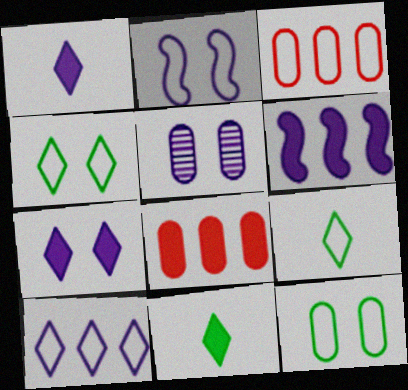[[2, 3, 9], 
[2, 5, 7]]